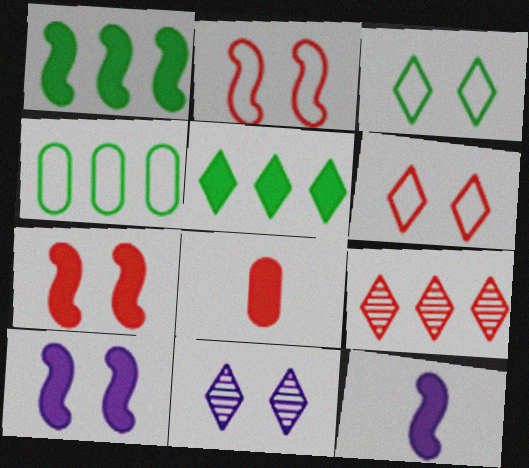[[1, 7, 12], 
[2, 8, 9], 
[5, 8, 10]]